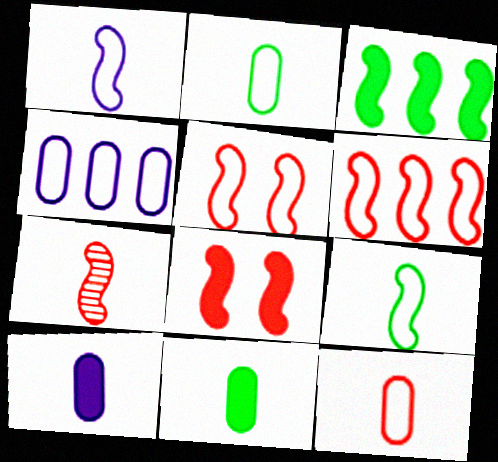[[6, 7, 8]]